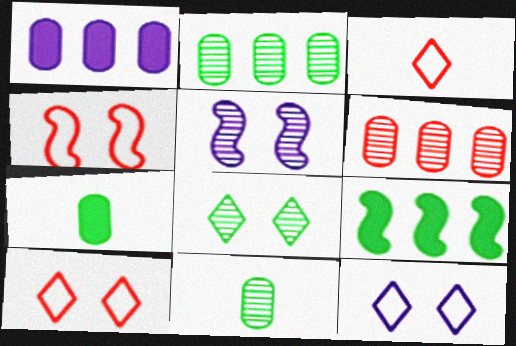[]